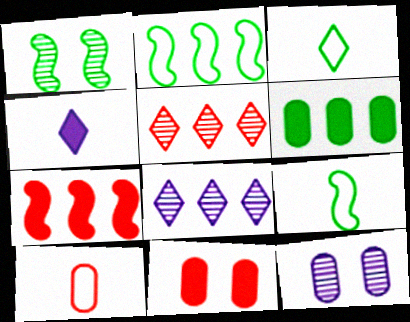[[1, 3, 6], 
[3, 7, 12], 
[6, 10, 12], 
[8, 9, 11]]